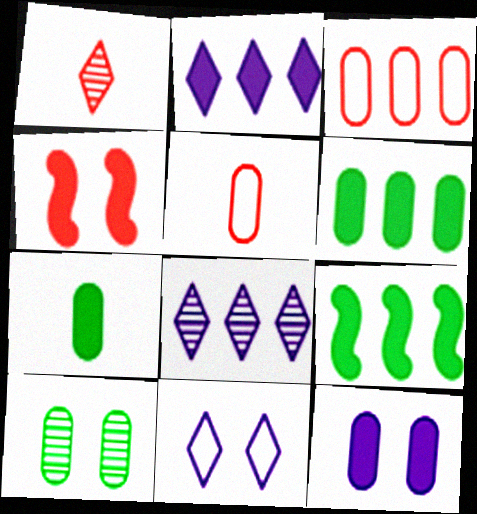[[1, 3, 4], 
[2, 4, 7], 
[3, 8, 9], 
[4, 10, 11]]